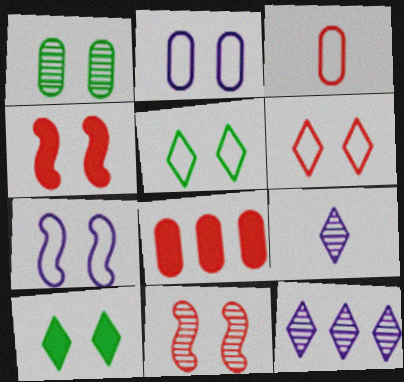[[2, 10, 11]]